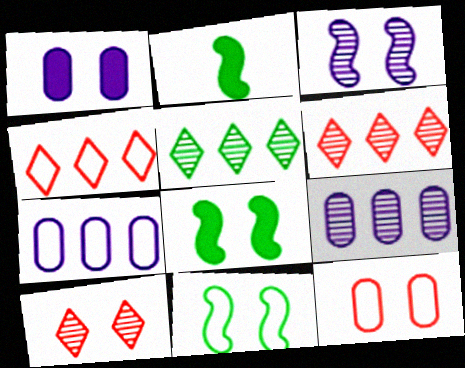[[1, 10, 11], 
[2, 7, 10]]